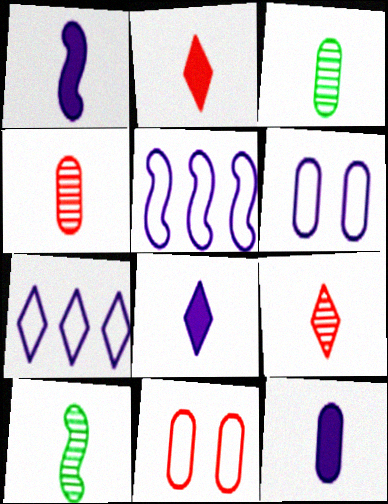[[1, 8, 12]]